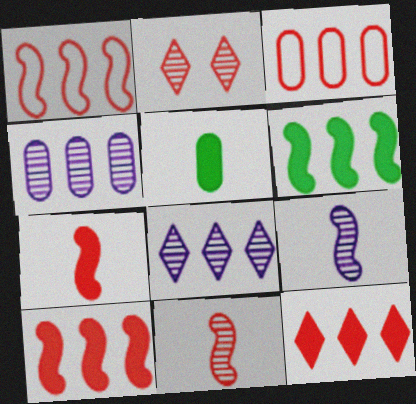[[2, 3, 7], 
[3, 6, 8]]